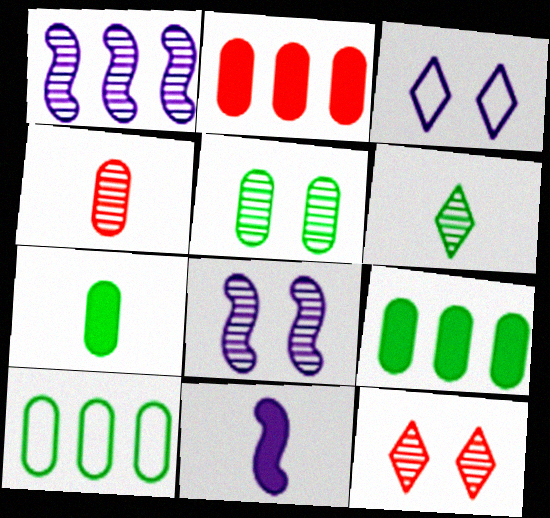[[5, 7, 10], 
[5, 8, 12], 
[10, 11, 12]]